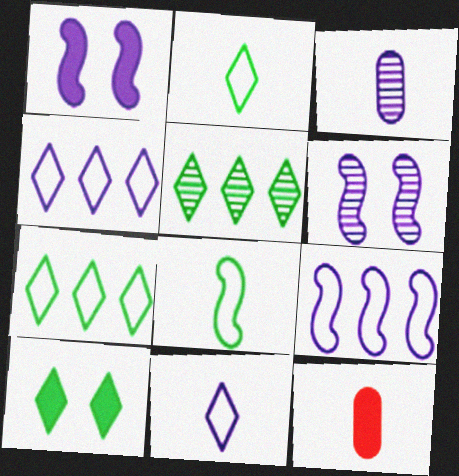[[1, 3, 4], 
[2, 5, 10], 
[6, 7, 12]]